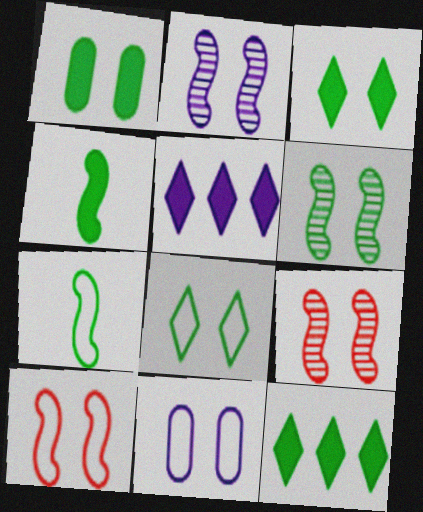[[1, 4, 12], 
[1, 6, 8], 
[2, 6, 9], 
[3, 9, 11], 
[8, 10, 11]]